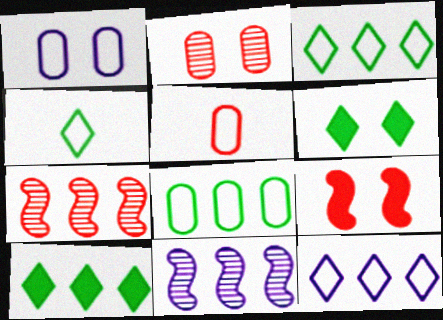[[1, 5, 8], 
[5, 6, 11]]